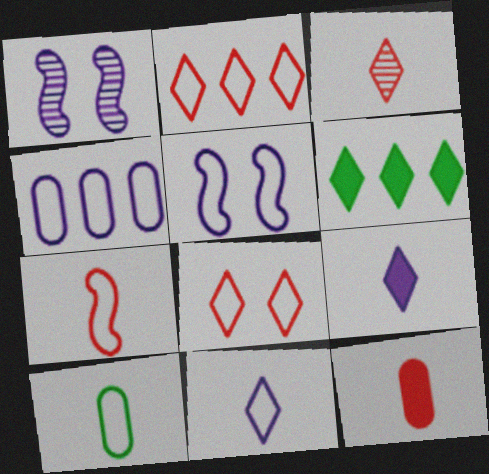[[1, 4, 9], 
[2, 5, 10], 
[3, 7, 12], 
[4, 5, 11], 
[7, 10, 11]]